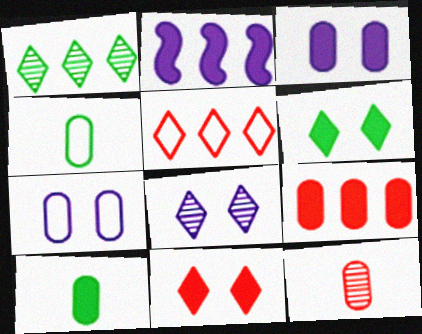[[2, 10, 11], 
[3, 9, 10]]